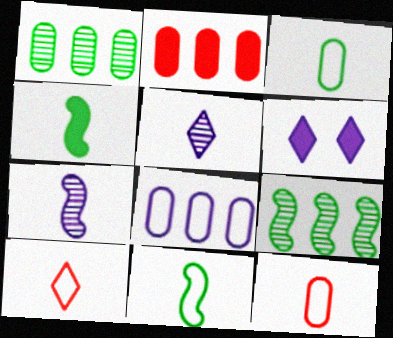[[1, 2, 8], 
[2, 4, 6], 
[4, 5, 12], 
[6, 7, 8], 
[6, 9, 12]]